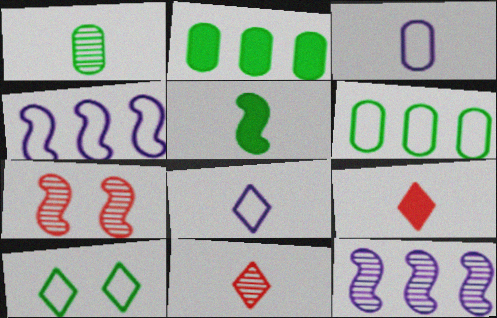[[2, 7, 8], 
[3, 5, 11], 
[4, 5, 7]]